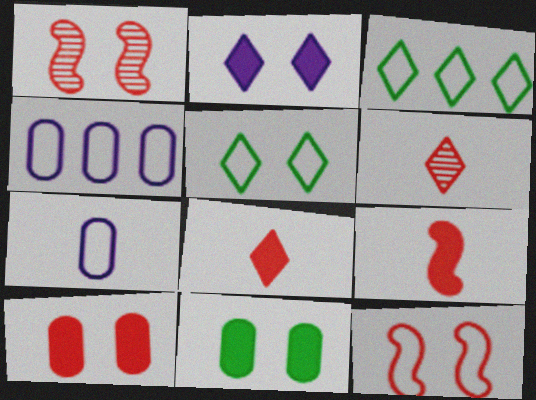[[2, 3, 6], 
[3, 7, 12]]